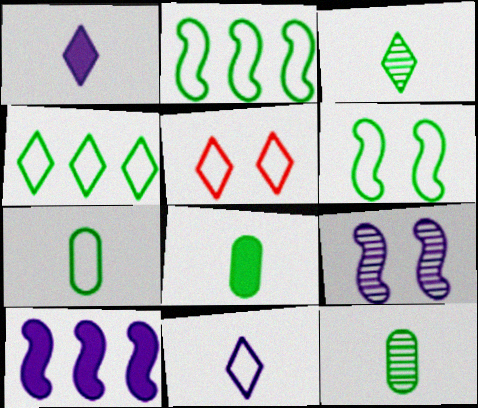[[4, 5, 11], 
[4, 6, 7], 
[5, 10, 12], 
[7, 8, 12]]